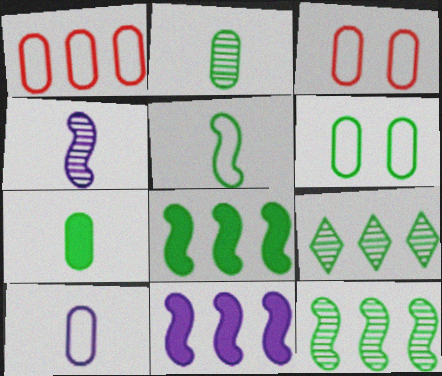[[1, 6, 10], 
[1, 9, 11]]